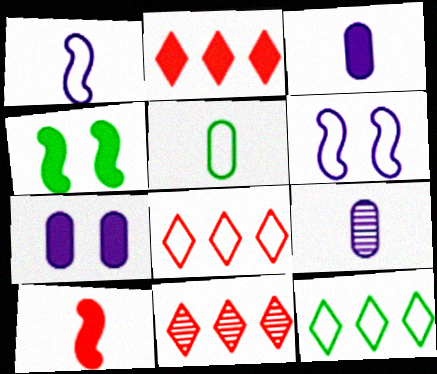[[2, 3, 4], 
[2, 8, 11], 
[4, 8, 9], 
[5, 6, 8]]